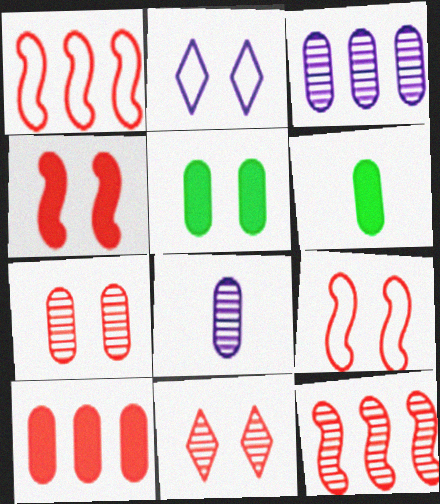[[2, 6, 12]]